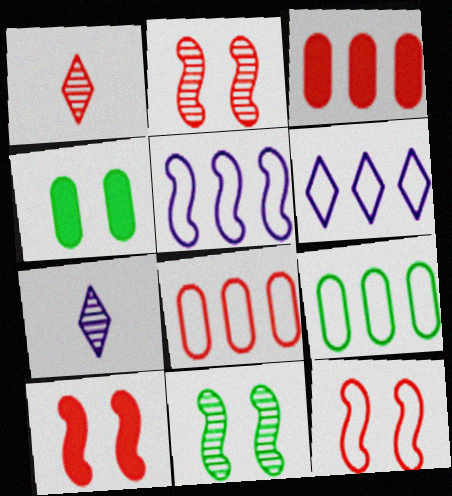[[1, 3, 12], 
[1, 4, 5], 
[1, 8, 10], 
[2, 10, 12], 
[7, 9, 10]]